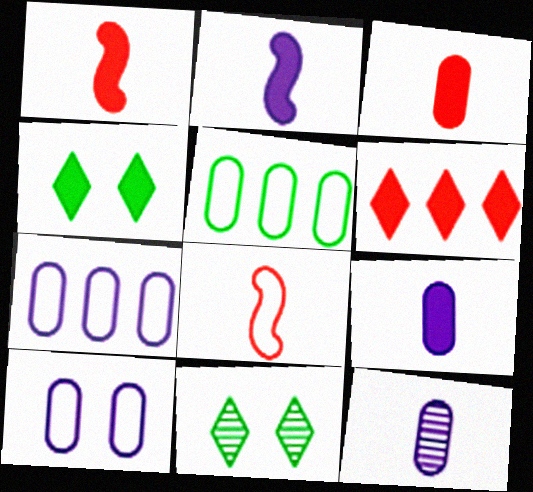[[1, 7, 11]]